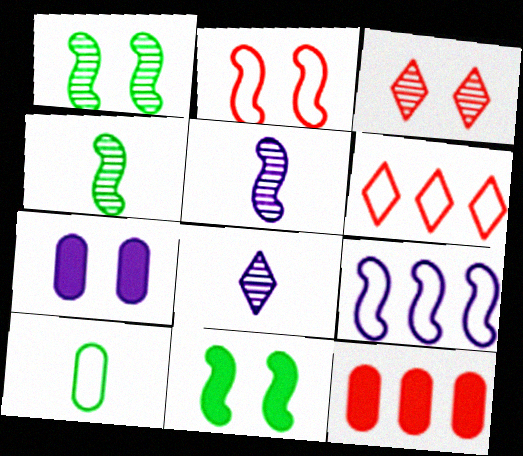[[4, 6, 7], 
[7, 8, 9]]